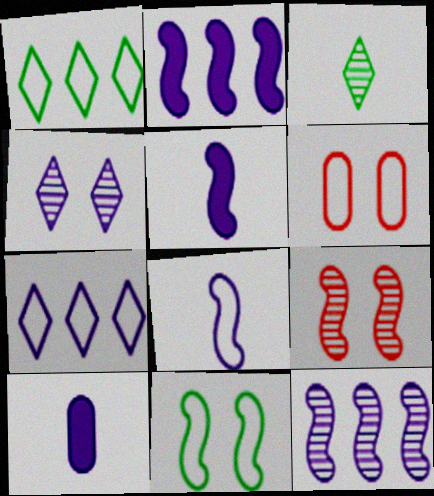[[1, 6, 8], 
[1, 9, 10], 
[2, 3, 6]]